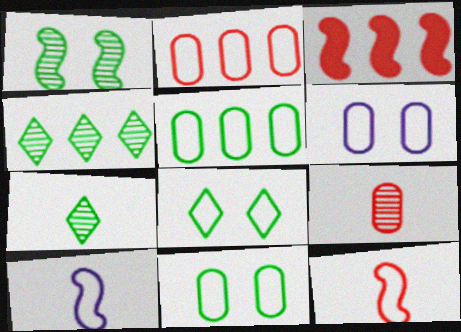[[1, 3, 10], 
[2, 8, 10], 
[3, 6, 7]]